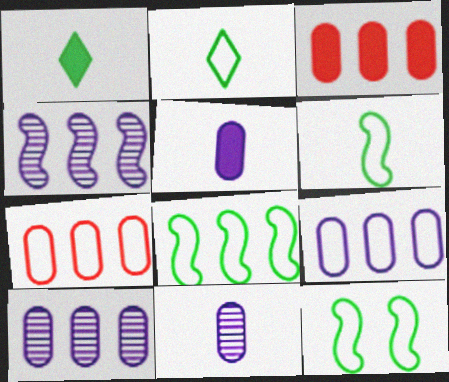[[6, 8, 12]]